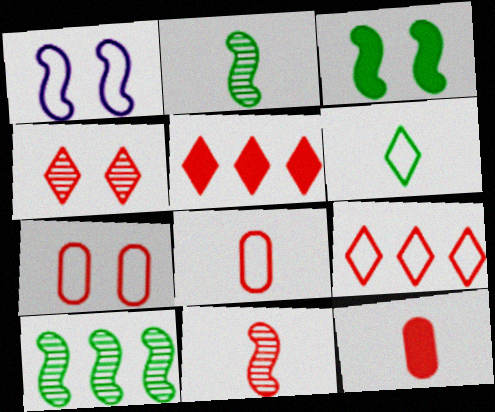[[5, 7, 11]]